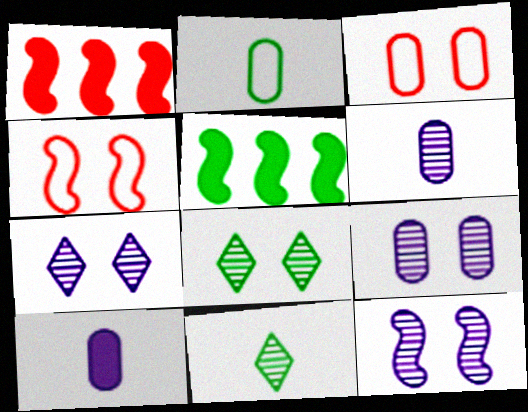[[1, 2, 7], 
[2, 5, 8], 
[7, 9, 12]]